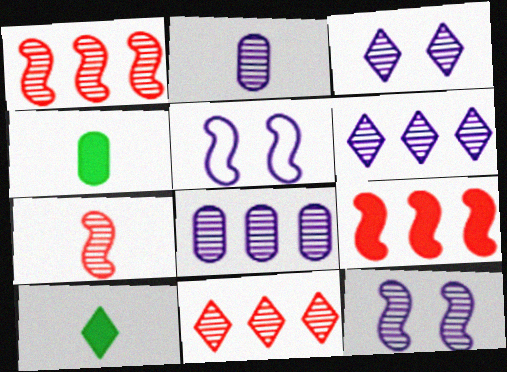[[2, 6, 12], 
[4, 5, 11]]